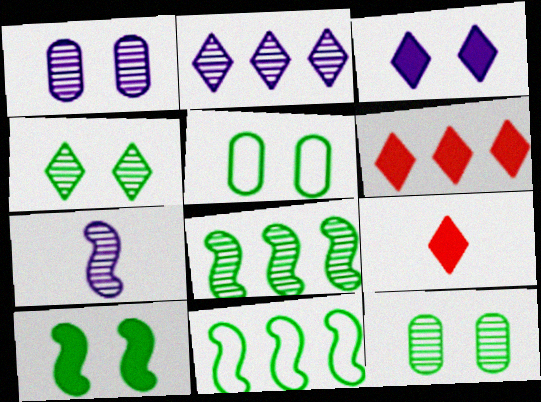[[1, 2, 7], 
[1, 9, 11], 
[4, 5, 10], 
[5, 6, 7]]